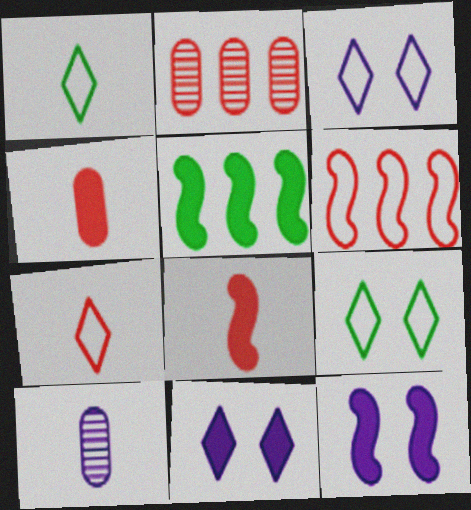[[1, 2, 12], 
[1, 8, 10], 
[4, 5, 11], 
[5, 8, 12]]